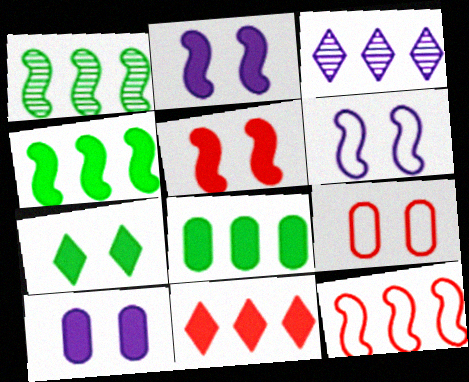[[3, 8, 12], 
[5, 7, 10]]